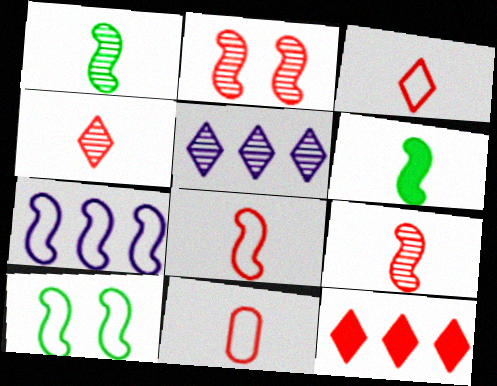[[2, 6, 7], 
[2, 11, 12], 
[3, 8, 11], 
[7, 8, 10]]